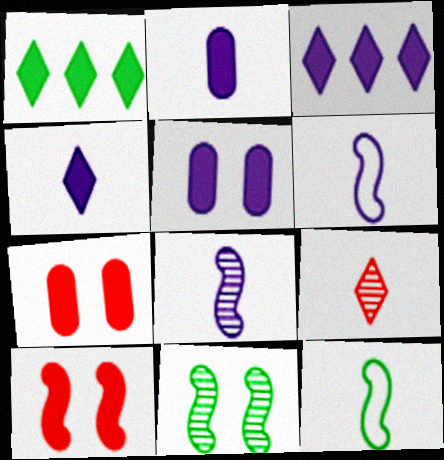[[1, 2, 10], 
[2, 9, 12]]